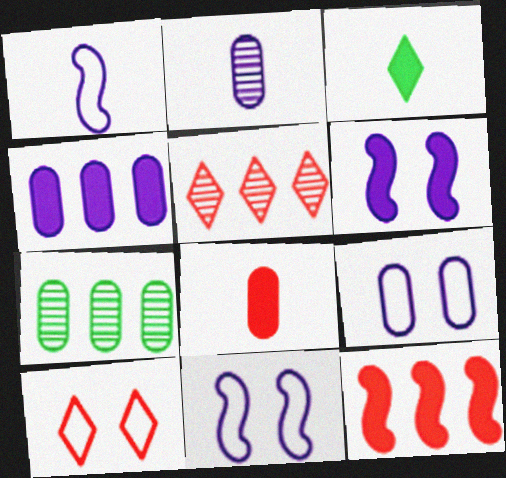[[2, 4, 9], 
[7, 8, 9]]